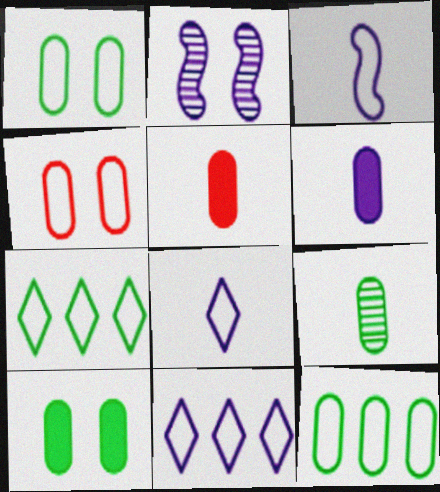[[2, 5, 7], 
[2, 6, 11], 
[3, 4, 7], 
[9, 10, 12]]